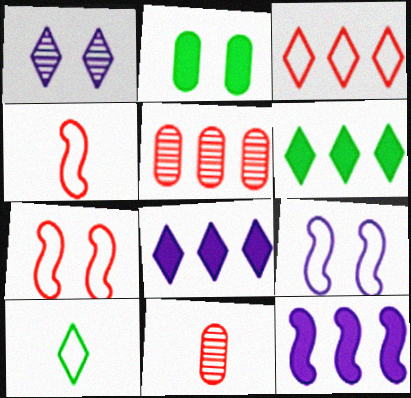[[1, 2, 7], 
[6, 9, 11]]